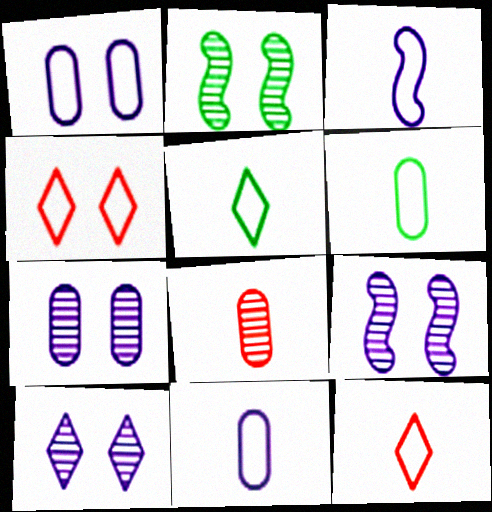[[3, 6, 12], 
[7, 9, 10]]